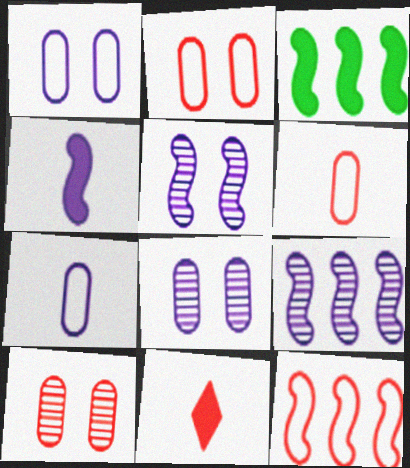[[3, 9, 12], 
[10, 11, 12]]